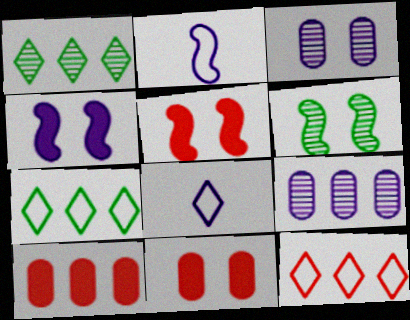[[1, 2, 11], 
[4, 8, 9], 
[6, 8, 10]]